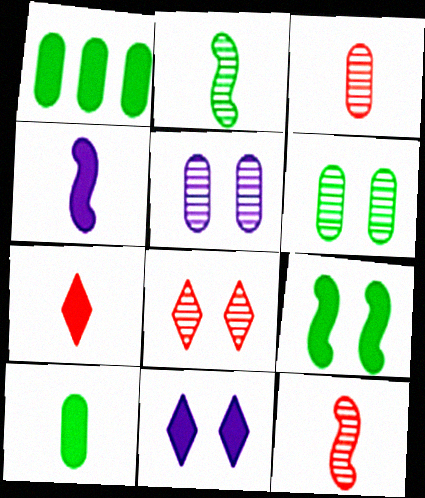[[4, 7, 10]]